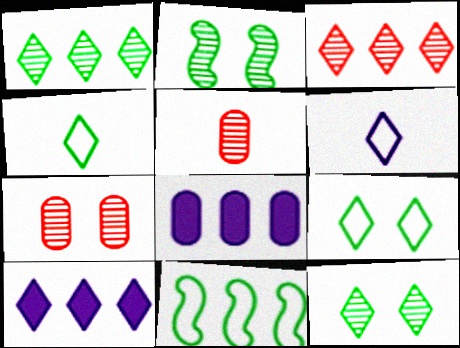[[3, 8, 11]]